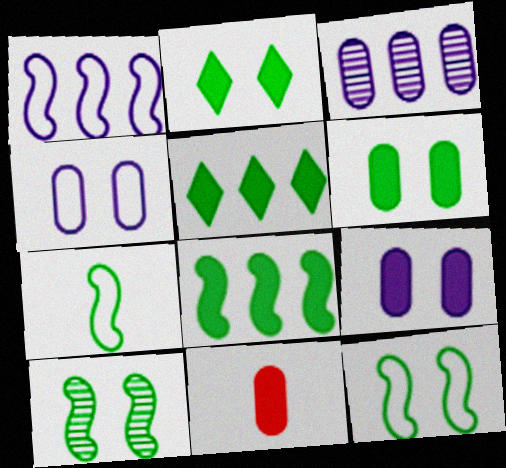[[7, 8, 10]]